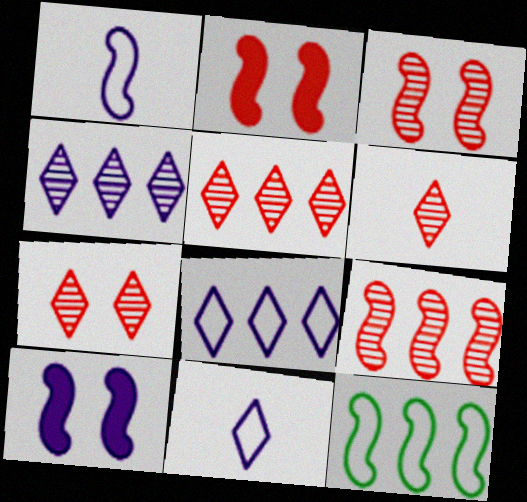[[5, 6, 7]]